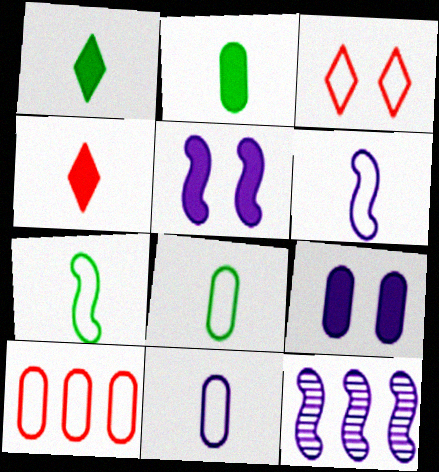[[2, 3, 12], 
[5, 6, 12]]